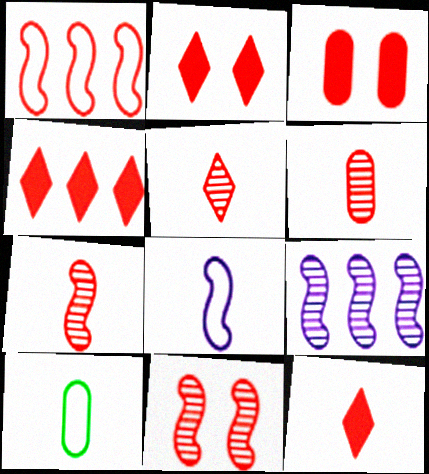[[1, 2, 6], 
[1, 3, 5], 
[2, 4, 12], 
[2, 9, 10], 
[5, 6, 7]]